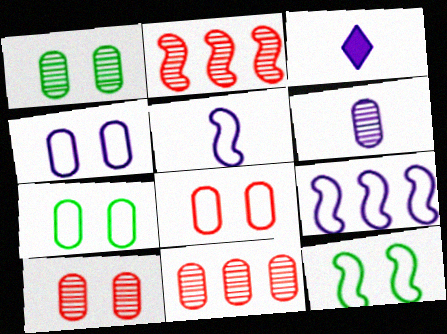[[1, 6, 11], 
[2, 3, 7], 
[3, 5, 6], 
[3, 11, 12], 
[4, 7, 8]]